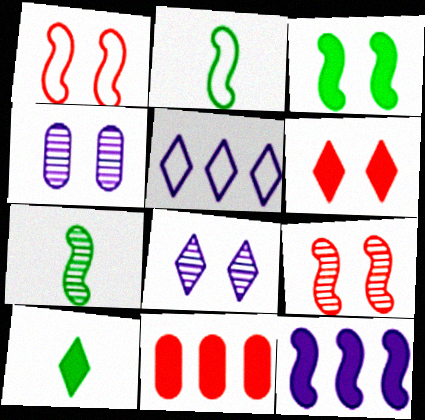[[1, 7, 12], 
[2, 8, 11], 
[2, 9, 12]]